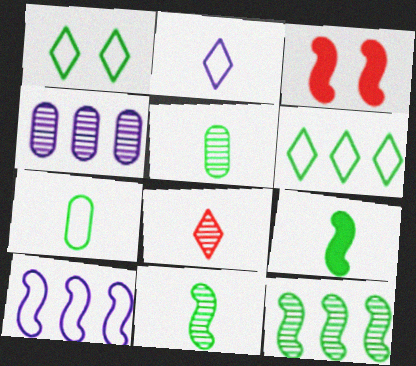[[3, 10, 11]]